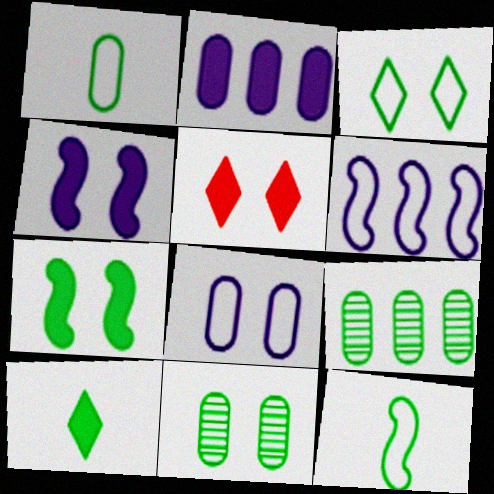[[3, 7, 11]]